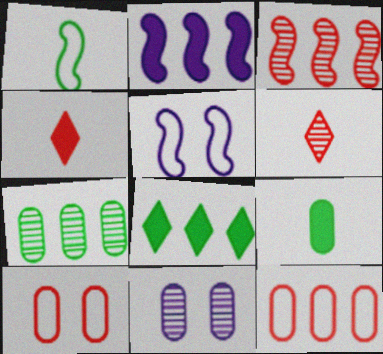[[3, 4, 10], 
[4, 5, 7], 
[9, 11, 12]]